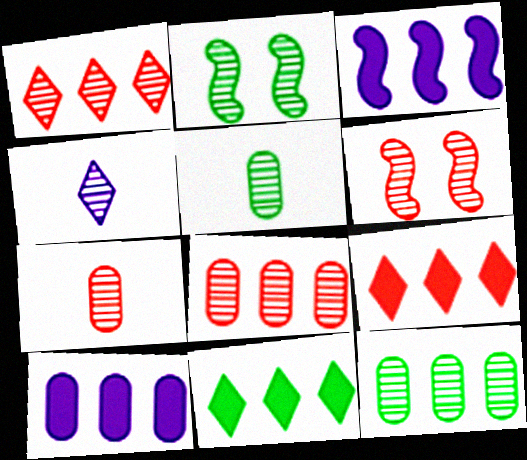[[1, 6, 7], 
[2, 4, 8], 
[4, 6, 12]]